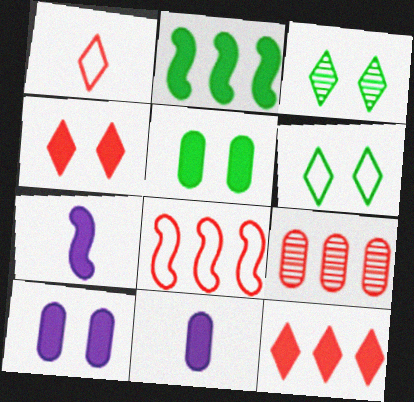[[2, 4, 11], 
[3, 8, 11], 
[5, 7, 12], 
[6, 7, 9], 
[8, 9, 12]]